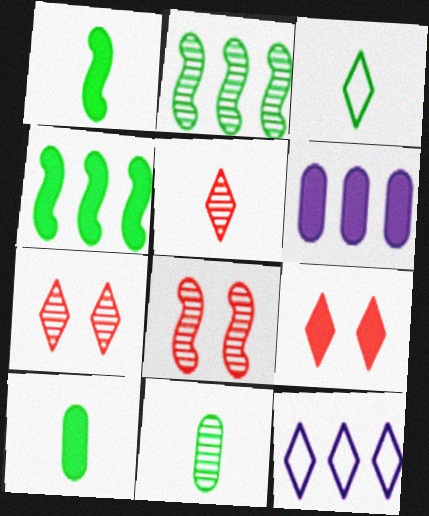[[1, 3, 11], 
[1, 6, 9], 
[3, 6, 8], 
[8, 10, 12]]